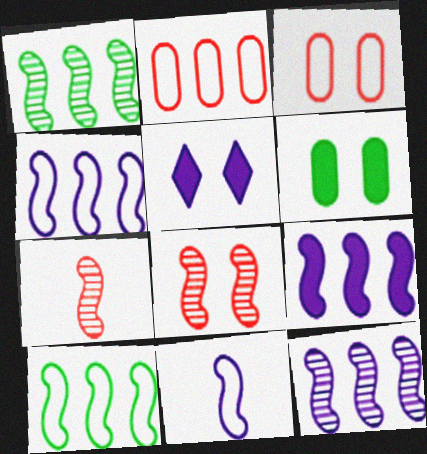[[4, 9, 12]]